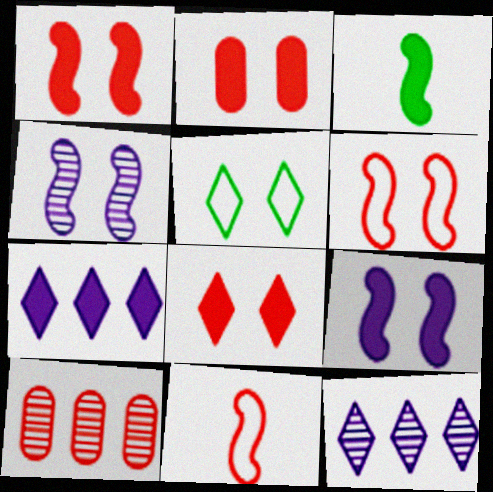[[1, 2, 8], 
[2, 3, 7], 
[2, 4, 5], 
[8, 10, 11]]